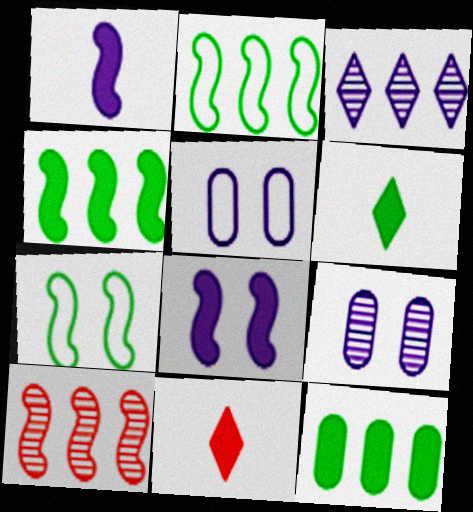[[1, 3, 5], 
[1, 7, 10], 
[2, 9, 11], 
[5, 6, 10], 
[8, 11, 12]]